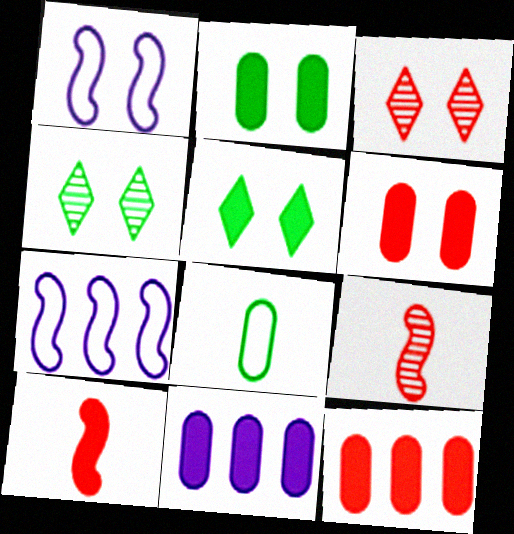[[1, 2, 3], 
[1, 4, 6], 
[5, 10, 11]]